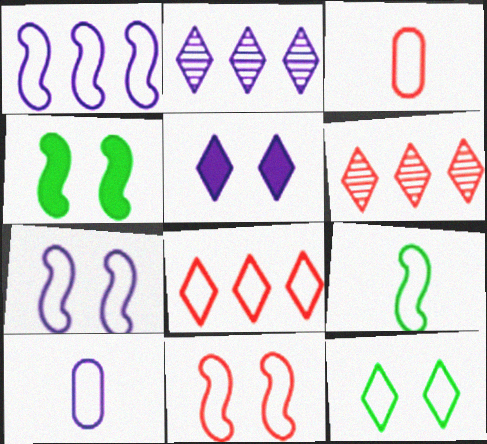[[1, 3, 12], 
[1, 9, 11], 
[2, 3, 4], 
[3, 8, 11], 
[4, 6, 10]]